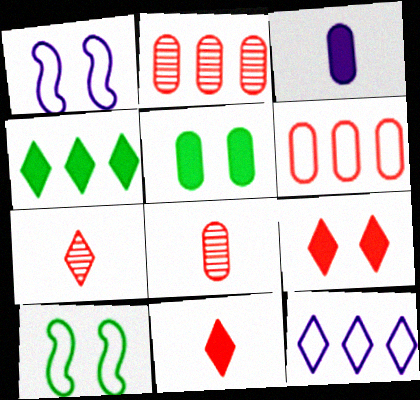[[1, 4, 8]]